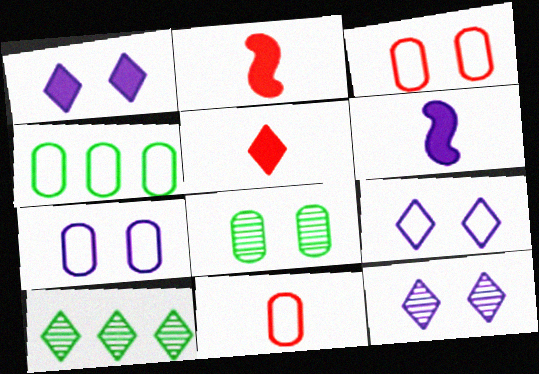[[1, 9, 12], 
[2, 4, 12], 
[2, 7, 10], 
[3, 6, 10], 
[4, 7, 11], 
[5, 9, 10]]